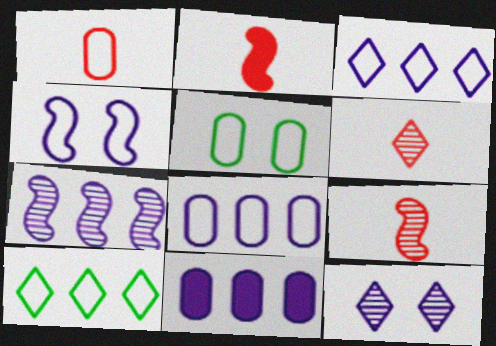[[1, 2, 6], 
[1, 4, 10], 
[1, 5, 8], 
[3, 7, 11]]